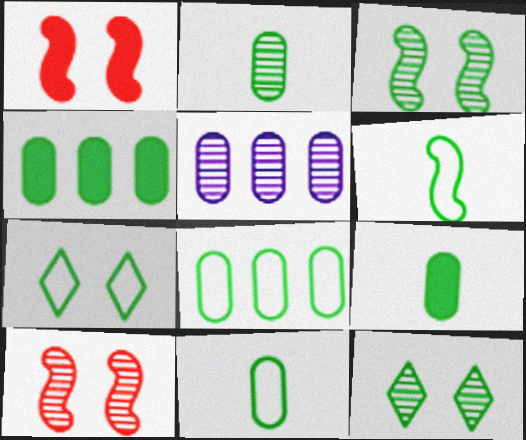[[2, 9, 11], 
[4, 6, 12], 
[6, 7, 8]]